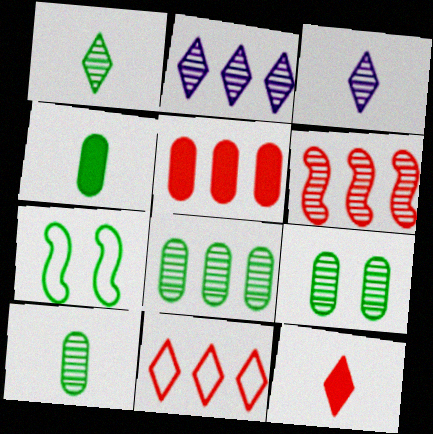[[2, 6, 8], 
[3, 5, 7], 
[3, 6, 9], 
[5, 6, 11], 
[8, 9, 10]]